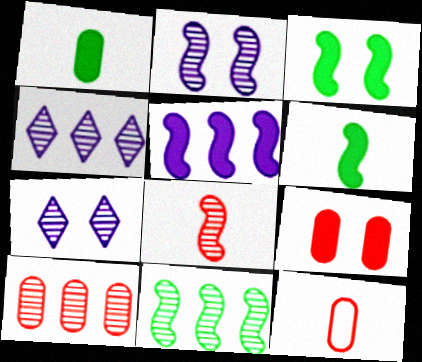[[2, 8, 11], 
[3, 4, 12], 
[4, 10, 11], 
[9, 10, 12]]